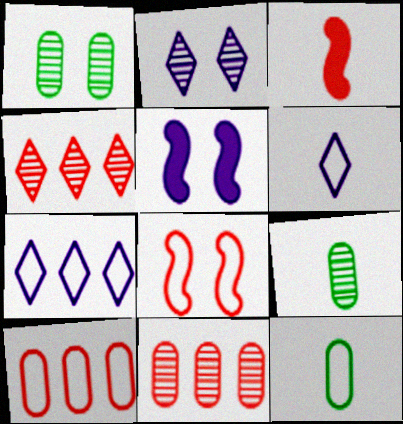[[1, 3, 7], 
[3, 6, 9], 
[4, 5, 12], 
[7, 8, 12]]